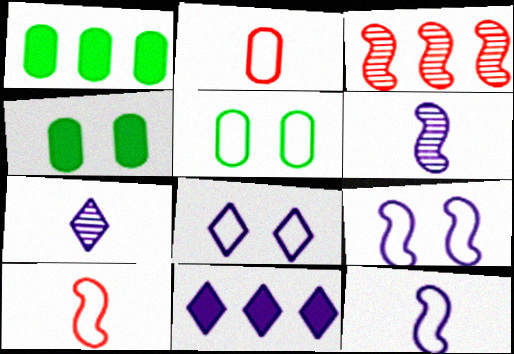[[7, 8, 11]]